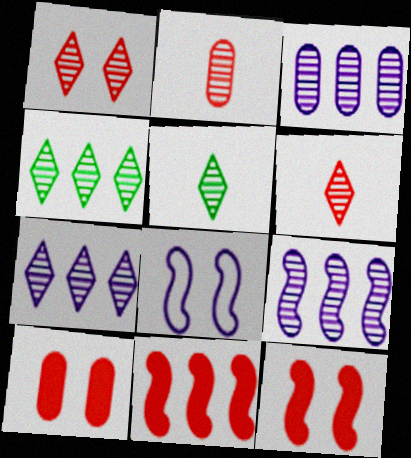[[1, 5, 7], 
[3, 7, 9]]